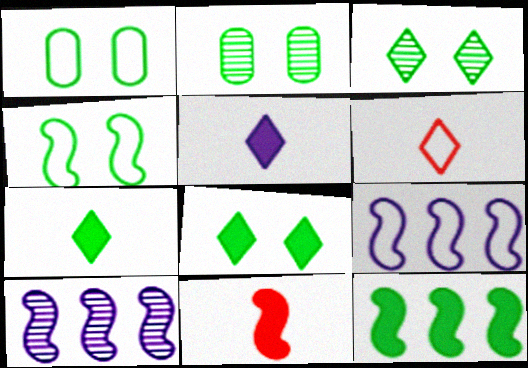[[1, 6, 9], 
[2, 4, 8], 
[4, 10, 11]]